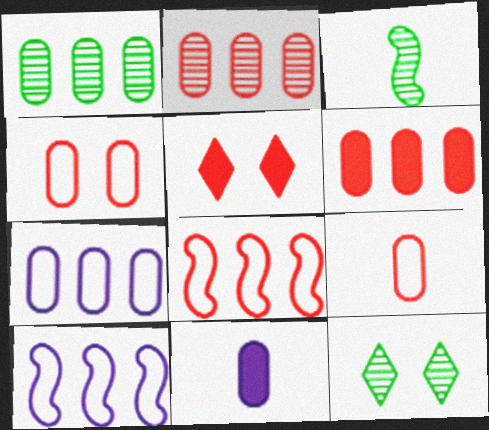[[1, 3, 12], 
[1, 4, 11], 
[1, 6, 7], 
[3, 5, 7], 
[8, 11, 12]]